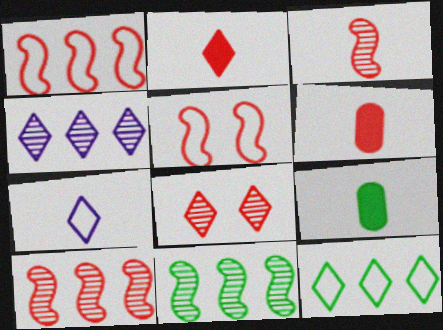[[1, 6, 8], 
[3, 7, 9], 
[4, 5, 9]]